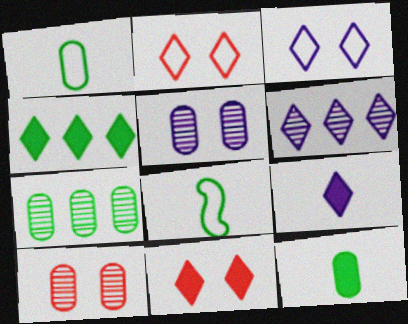[[3, 6, 9], 
[4, 9, 11]]